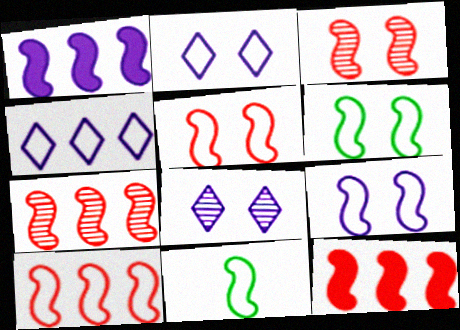[[1, 3, 11], 
[5, 6, 9], 
[7, 10, 12], 
[9, 10, 11]]